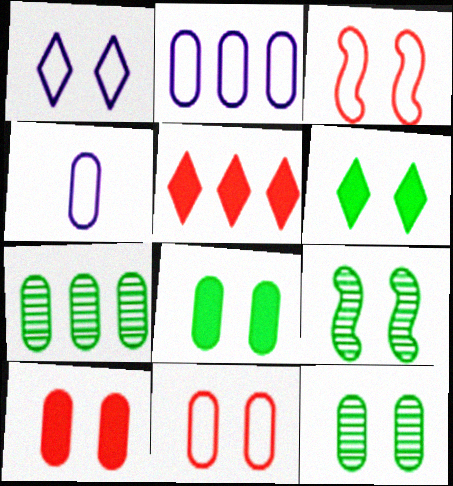[[1, 9, 10], 
[4, 5, 9], 
[4, 7, 10]]